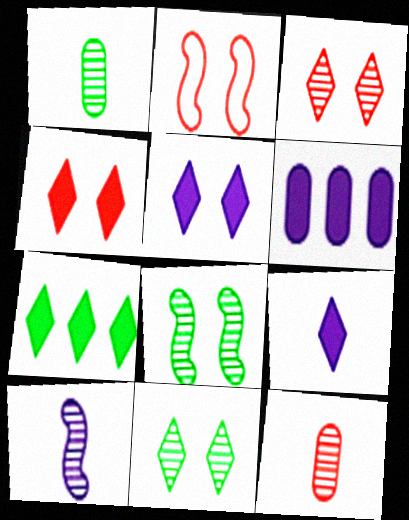[[4, 7, 9]]